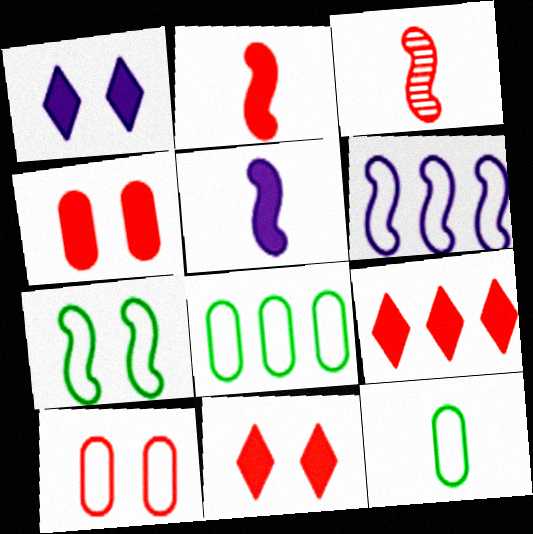[[1, 3, 8], 
[2, 4, 9], 
[3, 9, 10]]